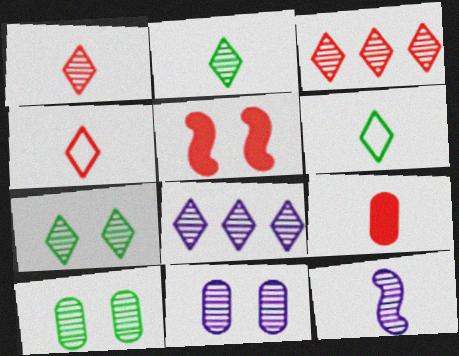[[1, 7, 8], 
[3, 10, 12], 
[6, 9, 12], 
[8, 11, 12]]